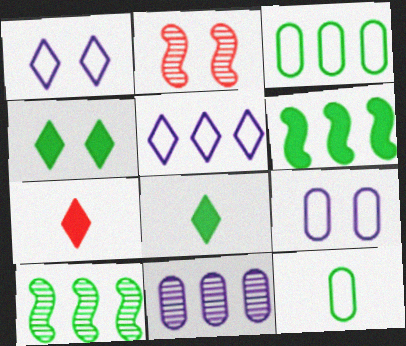[[2, 4, 9], 
[4, 10, 12], 
[7, 9, 10]]